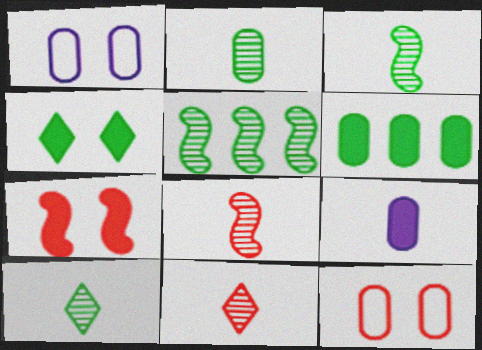[[2, 3, 10]]